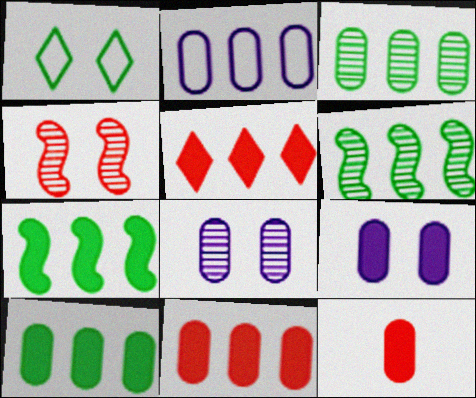[[1, 4, 9], 
[2, 3, 11], 
[2, 5, 6], 
[9, 10, 12]]